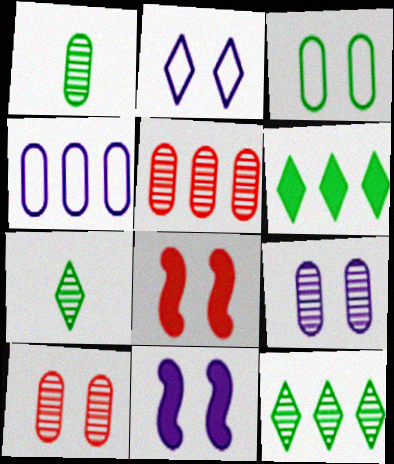[[1, 5, 9], 
[2, 9, 11], 
[4, 7, 8]]